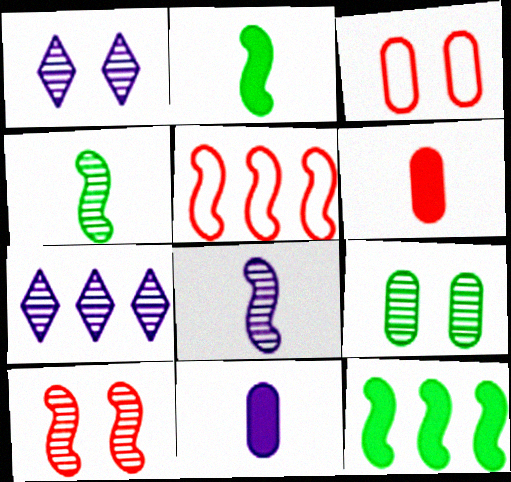[[1, 9, 10], 
[2, 3, 7]]